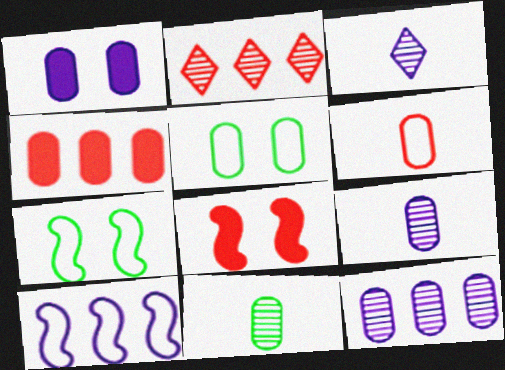[[1, 3, 10], 
[2, 6, 8], 
[3, 4, 7], 
[4, 5, 9]]